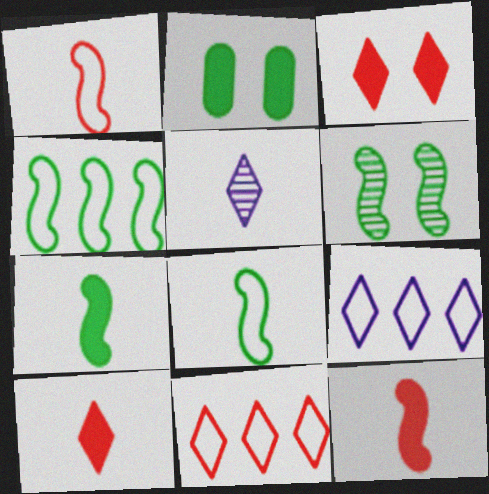[[4, 6, 7]]